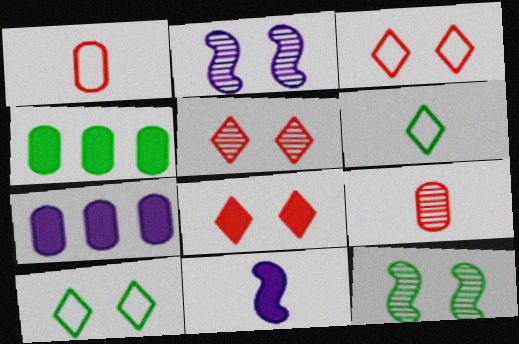[[3, 5, 8], 
[4, 6, 12], 
[4, 8, 11], 
[6, 9, 11]]